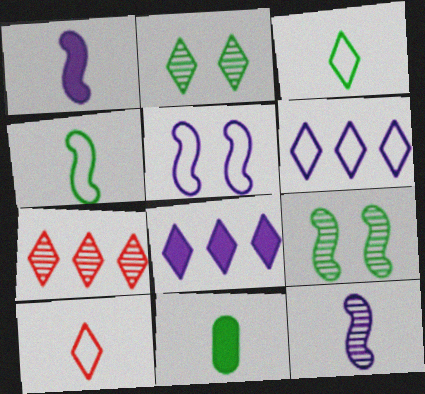[[2, 8, 10], 
[5, 7, 11], 
[10, 11, 12]]